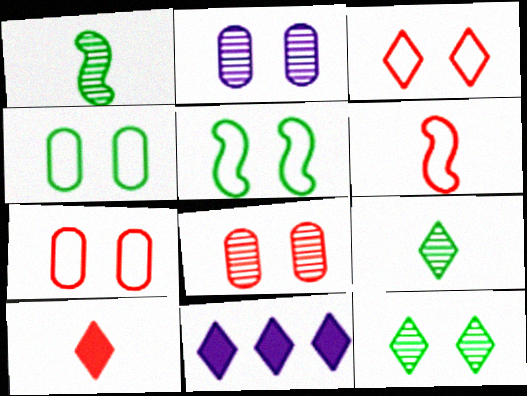[[1, 7, 11], 
[3, 9, 11]]